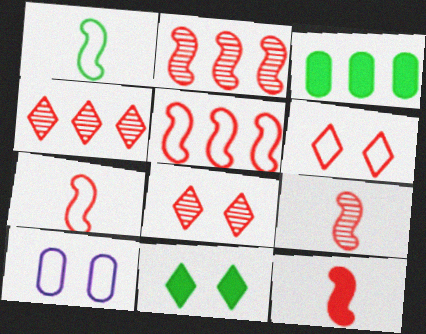[[7, 9, 12]]